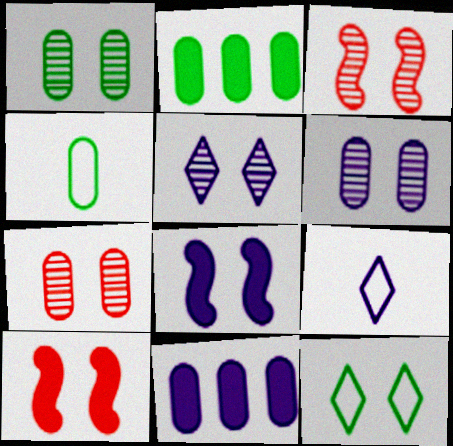[[1, 2, 4], 
[1, 3, 5], 
[1, 6, 7], 
[2, 3, 9], 
[4, 7, 11], 
[6, 10, 12], 
[7, 8, 12]]